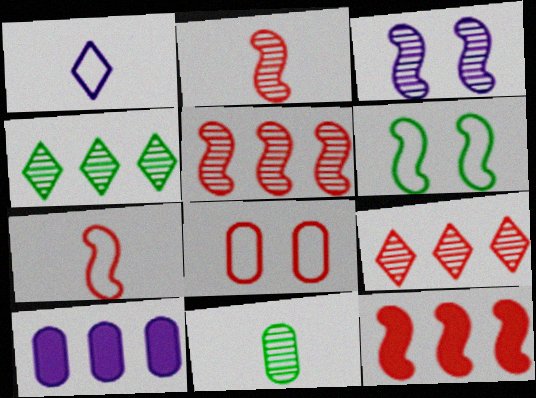[[1, 3, 10], 
[3, 9, 11], 
[8, 10, 11]]